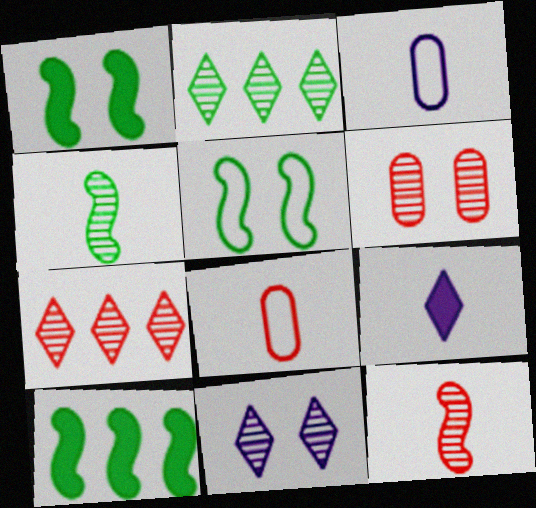[[1, 3, 7], 
[4, 5, 10], 
[4, 8, 9], 
[6, 7, 12], 
[8, 10, 11]]